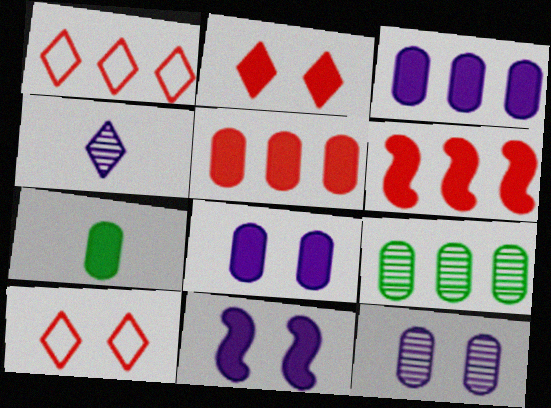[[5, 7, 8]]